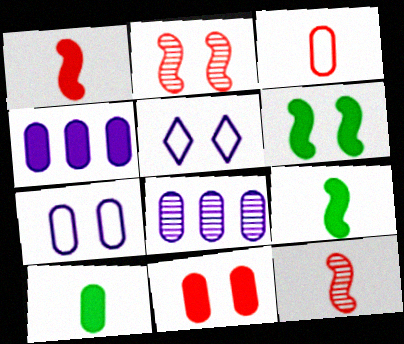[[4, 10, 11]]